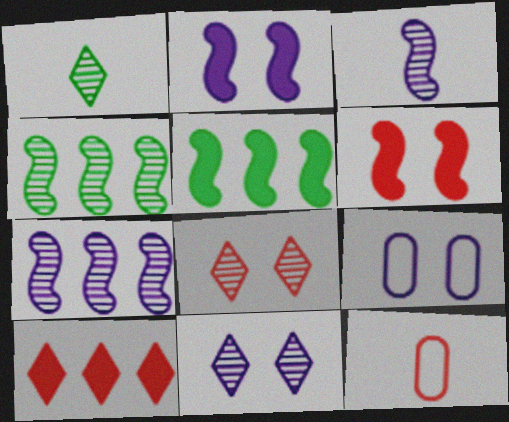[[2, 9, 11], 
[5, 11, 12]]